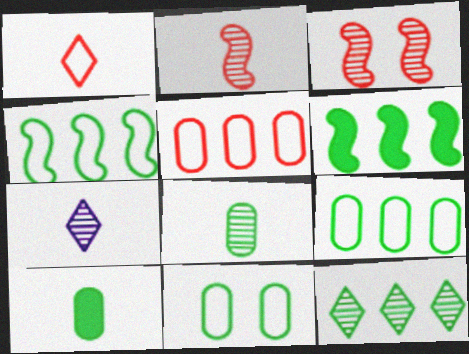[[2, 7, 8], 
[6, 9, 12]]